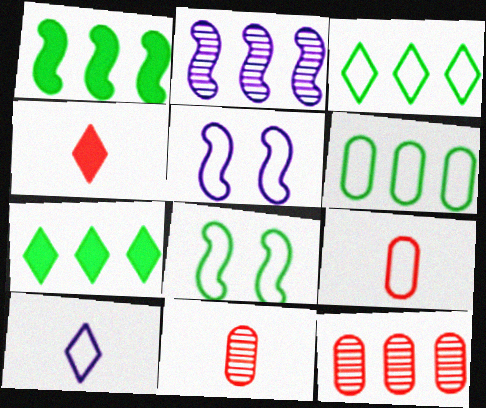[[3, 5, 9], 
[5, 7, 11]]